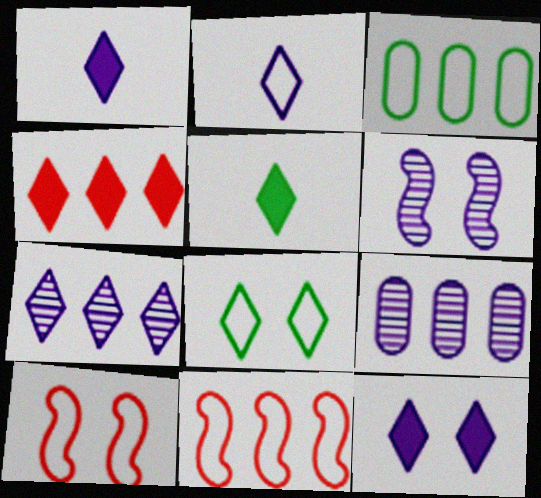[[2, 3, 10], 
[2, 7, 12], 
[4, 5, 12], 
[5, 9, 10]]